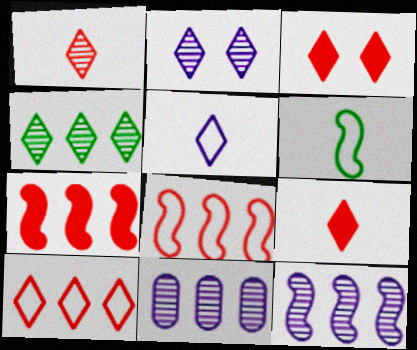[[1, 2, 4], 
[1, 3, 10], 
[3, 4, 5], 
[3, 6, 11]]